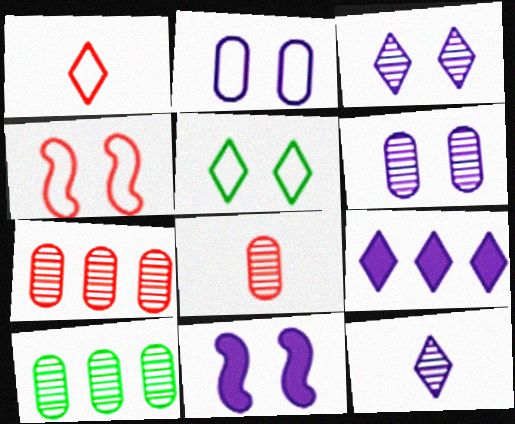[[1, 10, 11], 
[2, 3, 11], 
[2, 4, 5], 
[6, 8, 10]]